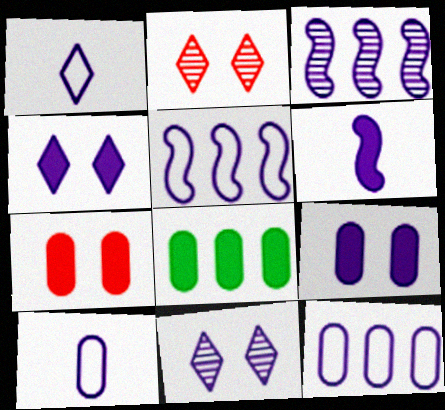[[1, 3, 9], 
[3, 4, 10], 
[6, 11, 12]]